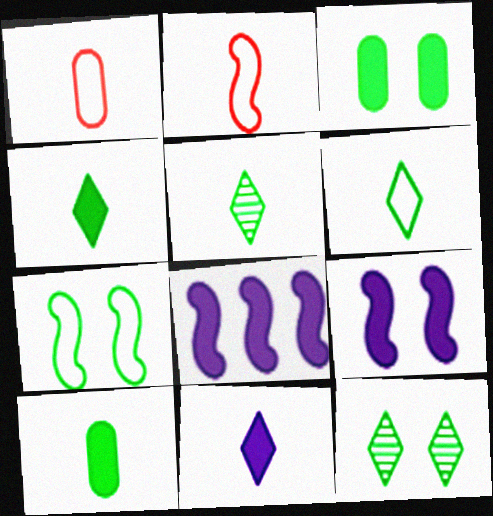[[1, 8, 12], 
[3, 7, 12], 
[4, 5, 6]]